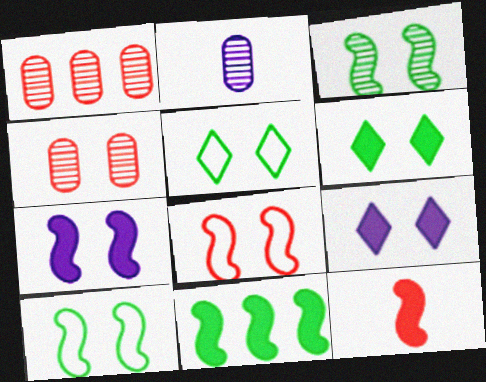[[3, 7, 8], 
[4, 5, 7], 
[4, 9, 10], 
[7, 11, 12]]